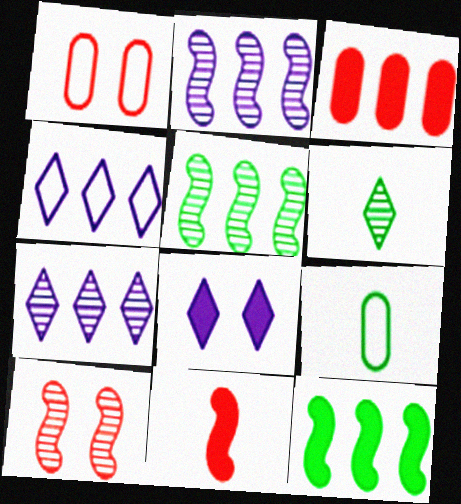[[3, 4, 5]]